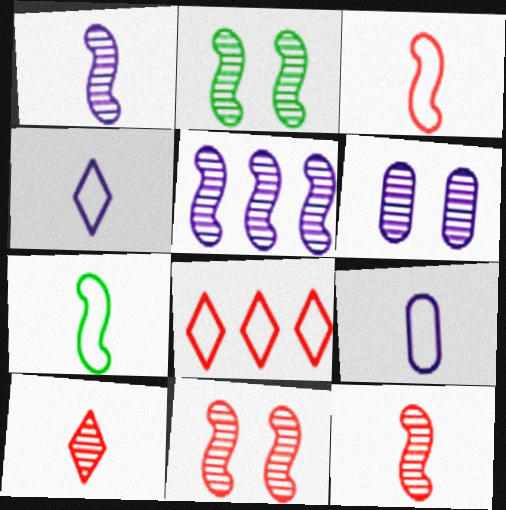[[2, 5, 12]]